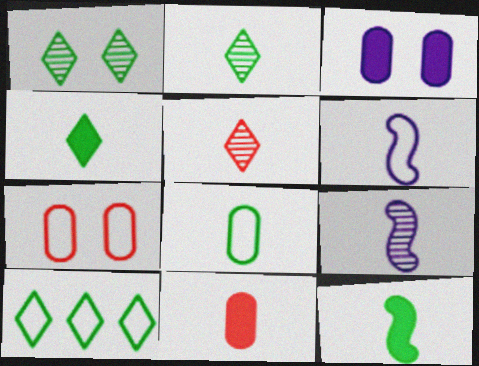[[1, 4, 10], 
[2, 6, 11], 
[2, 8, 12], 
[6, 7, 10]]